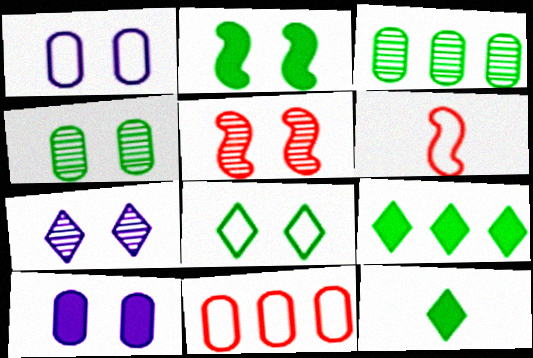[[2, 4, 8], 
[4, 5, 7], 
[5, 8, 10]]